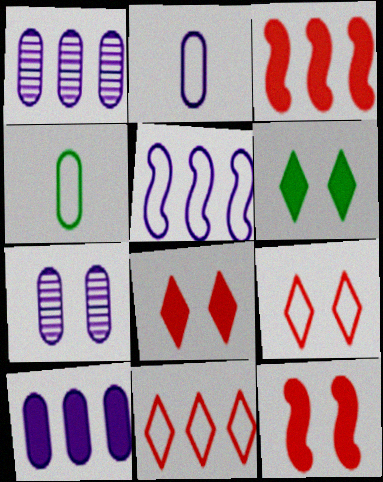[[2, 7, 10], 
[4, 5, 9]]